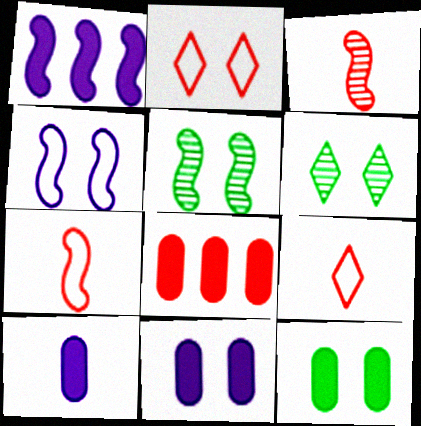[[1, 5, 7], 
[2, 3, 8], 
[2, 5, 11], 
[8, 10, 12]]